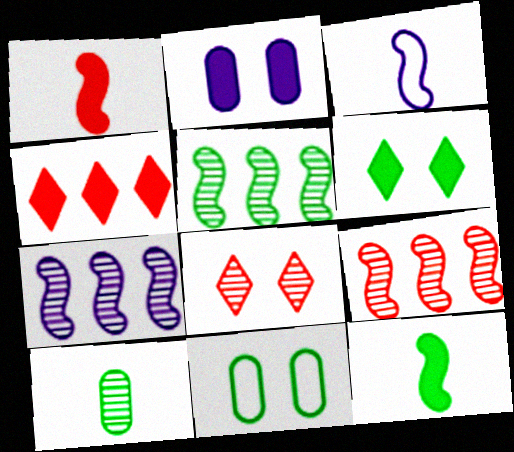[[2, 4, 12], 
[5, 7, 9], 
[7, 8, 10]]